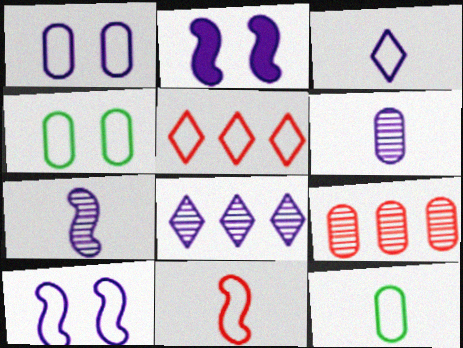[[3, 11, 12], 
[5, 10, 12]]